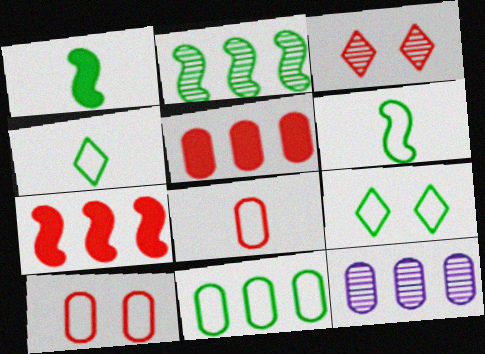[[3, 7, 8], 
[5, 11, 12], 
[6, 9, 11]]